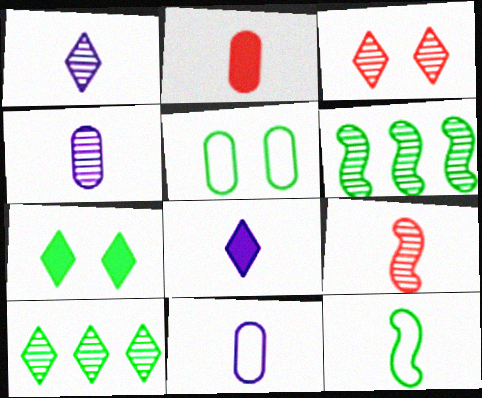[[1, 2, 12], 
[1, 3, 10], 
[3, 4, 6]]